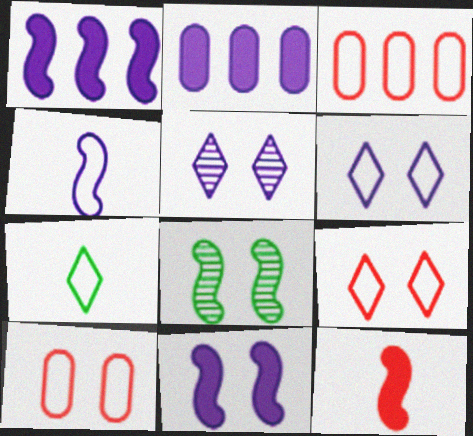[[2, 4, 5]]